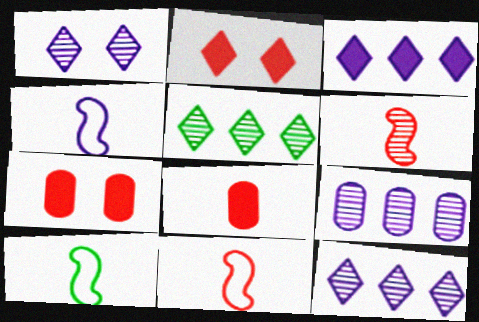[[2, 9, 10], 
[4, 5, 7], 
[4, 10, 11], 
[7, 10, 12]]